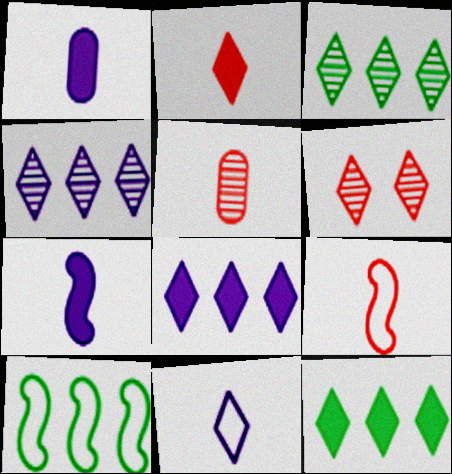[[1, 6, 10], 
[2, 5, 9], 
[6, 11, 12]]